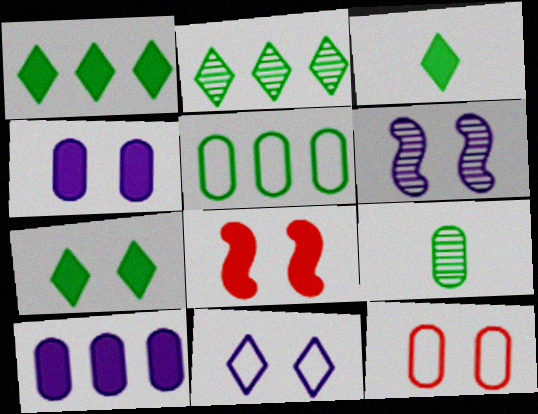[[1, 3, 7], 
[3, 8, 10], 
[4, 6, 11], 
[4, 7, 8], 
[6, 7, 12], 
[9, 10, 12]]